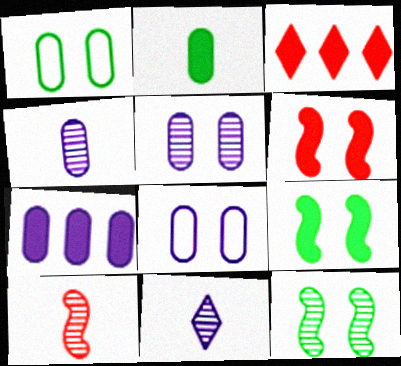[[4, 7, 8]]